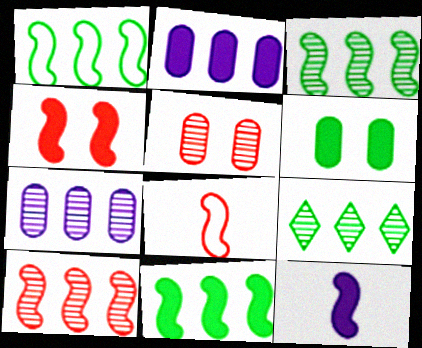[[1, 3, 11], 
[4, 8, 10], 
[4, 11, 12], 
[7, 9, 10]]